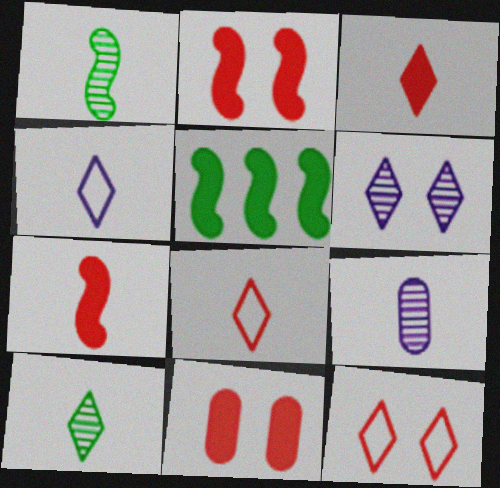[[3, 4, 10], 
[5, 9, 12]]